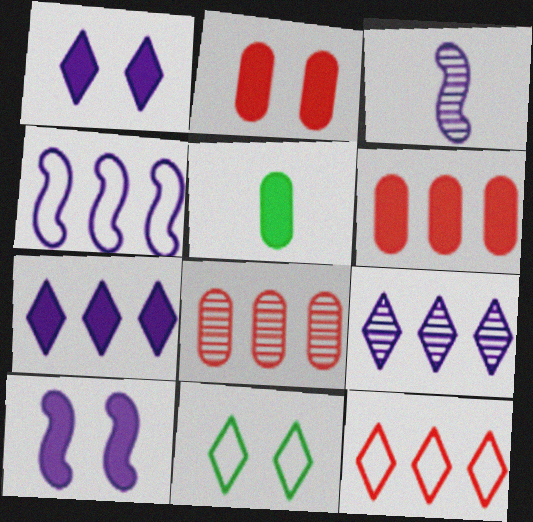[[3, 4, 10], 
[3, 6, 11]]